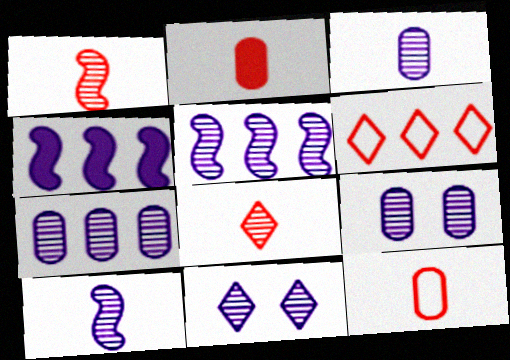[[3, 5, 11], 
[3, 7, 9], 
[7, 10, 11]]